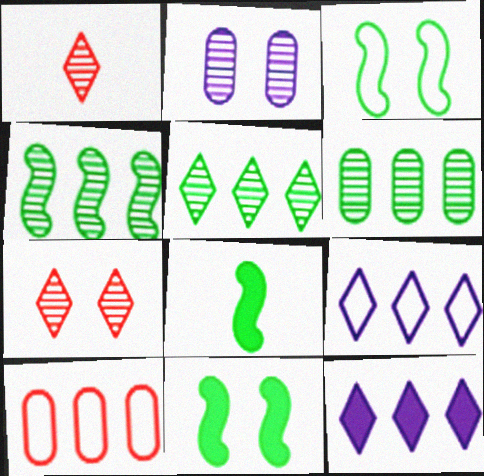[[1, 2, 4], 
[3, 4, 8], 
[4, 5, 6], 
[4, 10, 12]]